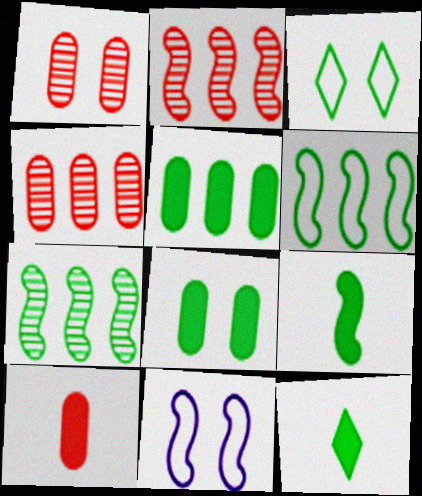[[2, 9, 11], 
[4, 11, 12]]